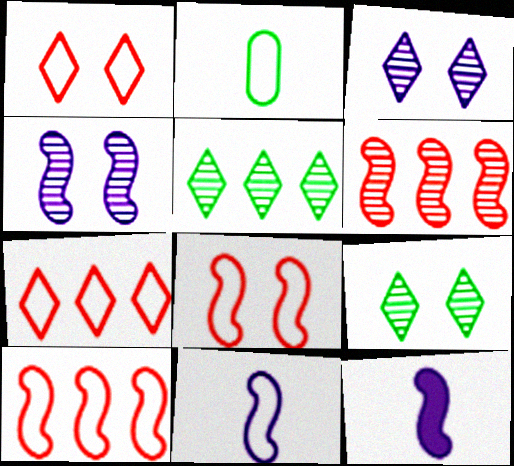[]